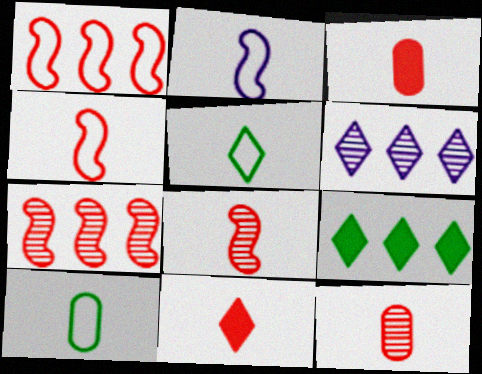[[4, 11, 12]]